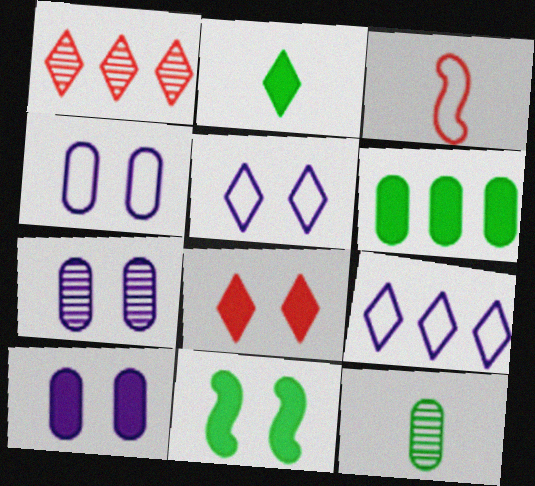[[1, 2, 5], 
[2, 6, 11], 
[4, 7, 10], 
[8, 10, 11]]